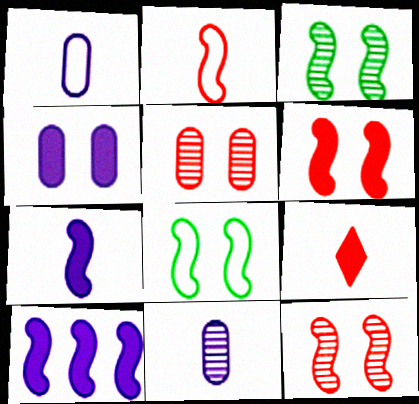[[2, 3, 10]]